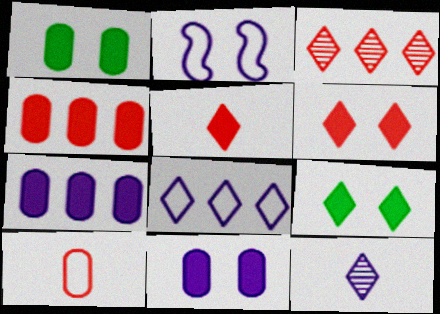[[2, 7, 12]]